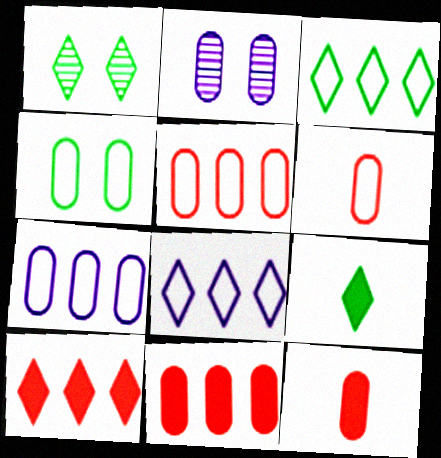[[1, 3, 9], 
[4, 6, 7]]